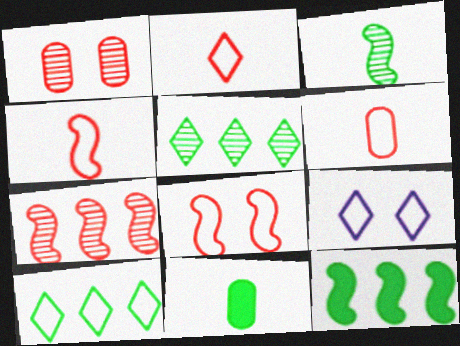[[2, 4, 6], 
[2, 9, 10], 
[7, 9, 11]]